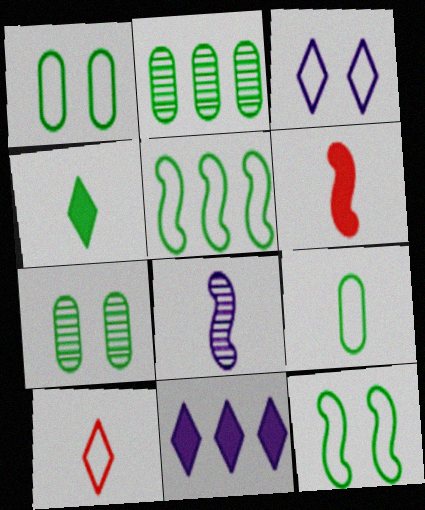[[2, 3, 6], 
[2, 4, 12], 
[4, 5, 7]]